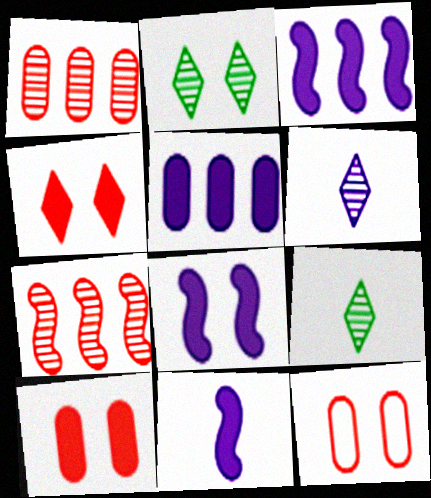[[2, 8, 12], 
[3, 8, 11], 
[3, 9, 12]]